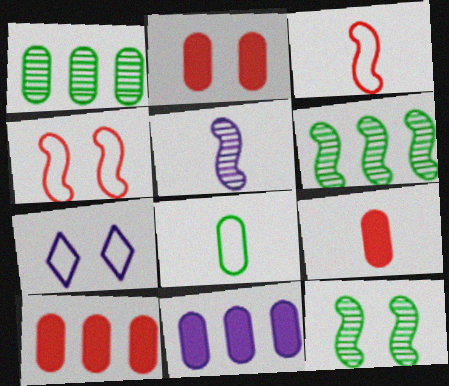[[2, 7, 12], 
[2, 9, 10], 
[5, 7, 11], 
[6, 7, 9]]